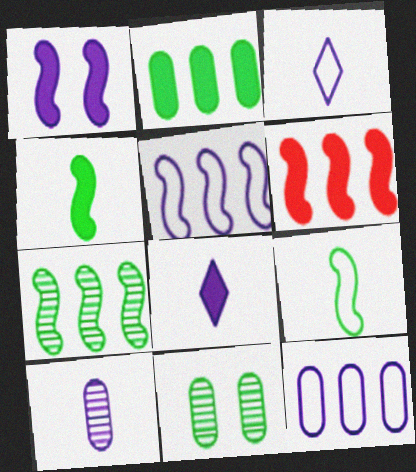[[1, 4, 6], 
[3, 6, 11], 
[5, 6, 7]]